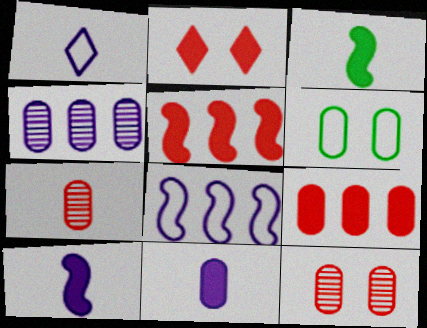[[1, 3, 7]]